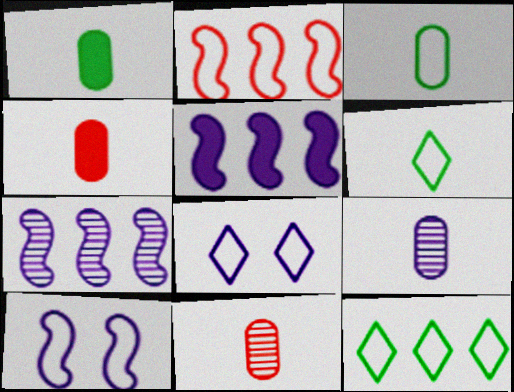[[2, 3, 8], 
[3, 4, 9], 
[5, 8, 9]]